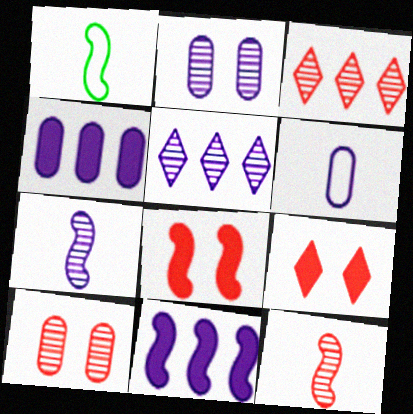[[2, 4, 6], 
[2, 5, 7], 
[3, 10, 12]]